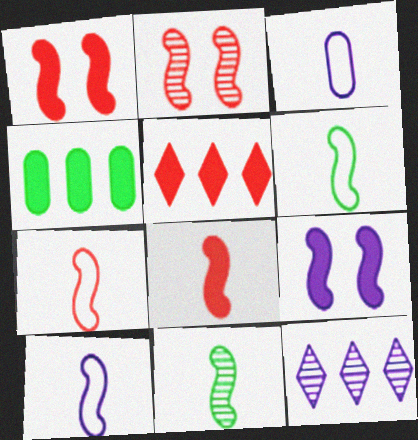[[3, 9, 12], 
[6, 7, 10], 
[8, 10, 11]]